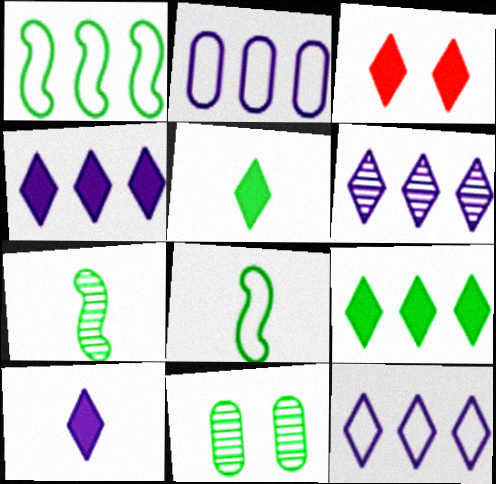[[1, 5, 11], 
[2, 3, 7], 
[3, 4, 5], 
[3, 9, 10], 
[4, 6, 12], 
[8, 9, 11]]